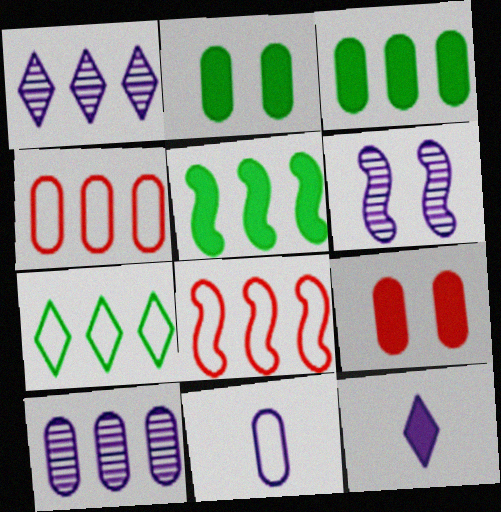[[1, 3, 8], 
[1, 4, 5], 
[3, 4, 10], 
[5, 9, 12]]